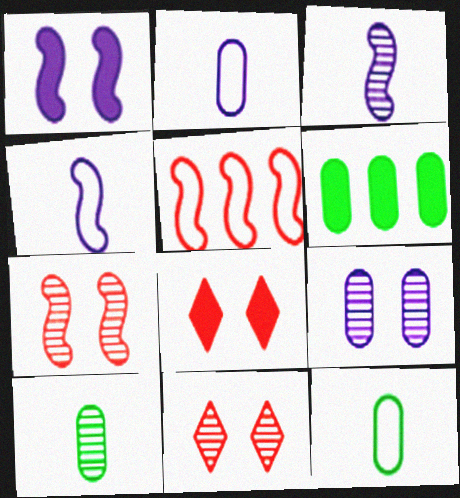[[4, 6, 11]]